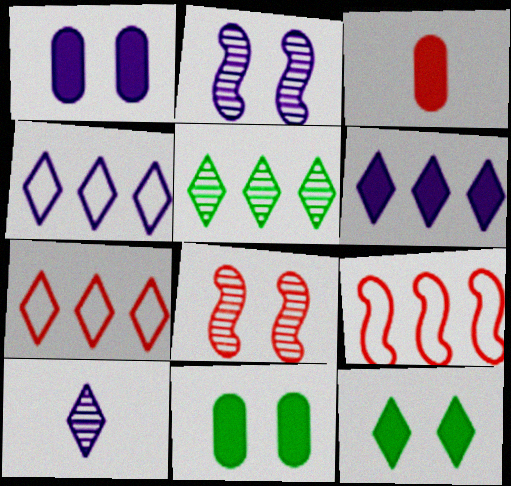[[3, 7, 8], 
[5, 6, 7], 
[7, 10, 12], 
[9, 10, 11]]